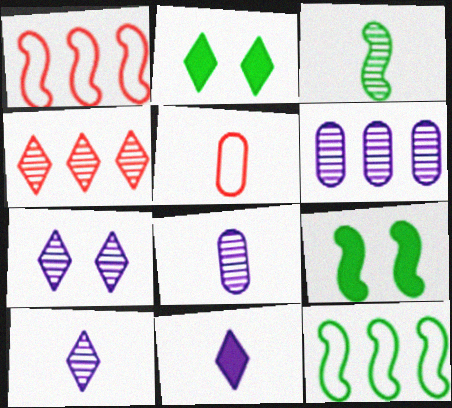[[1, 2, 8], 
[3, 5, 11], 
[3, 9, 12]]